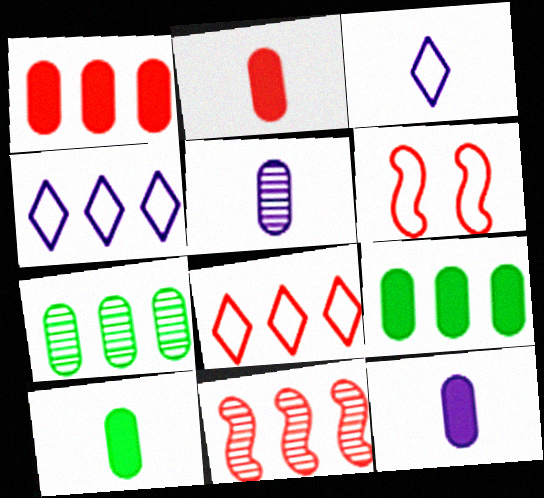[[1, 8, 11], 
[2, 10, 12], 
[4, 9, 11]]